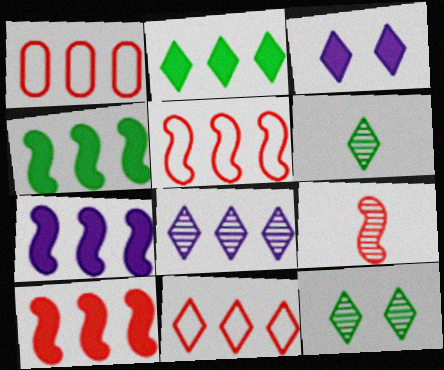[[1, 4, 8], 
[1, 5, 11], 
[2, 8, 11], 
[3, 6, 11], 
[4, 7, 10]]